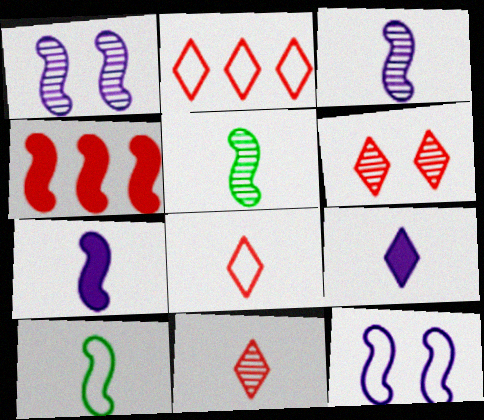[[1, 4, 10], 
[4, 5, 12]]